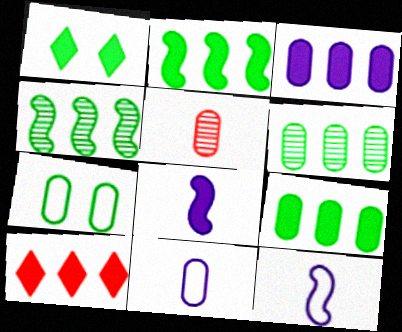[[2, 3, 10], 
[3, 5, 7]]